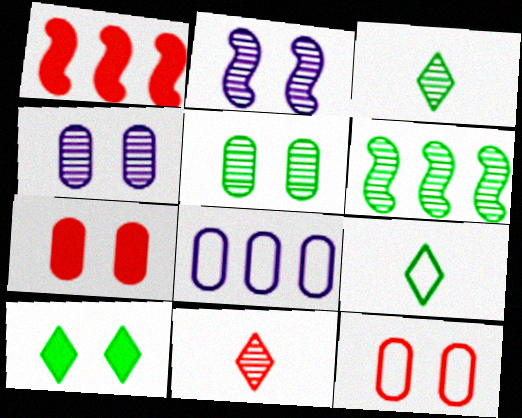[[1, 4, 9], 
[1, 11, 12], 
[2, 10, 12], 
[3, 5, 6], 
[4, 6, 11]]